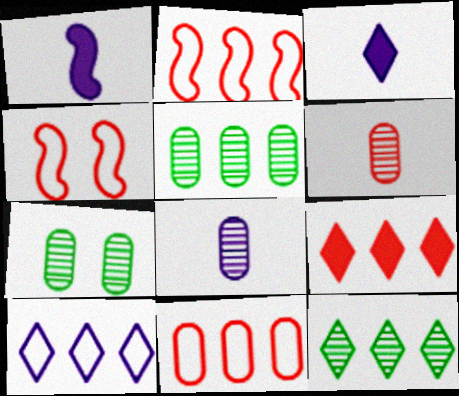[[2, 3, 7], 
[3, 4, 5], 
[4, 6, 9], 
[9, 10, 12]]